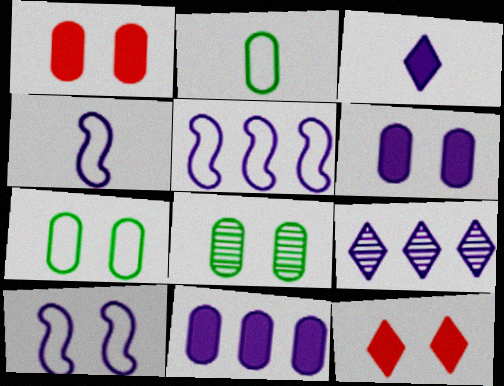[[4, 5, 10], 
[4, 6, 9], 
[5, 9, 11], 
[8, 10, 12]]